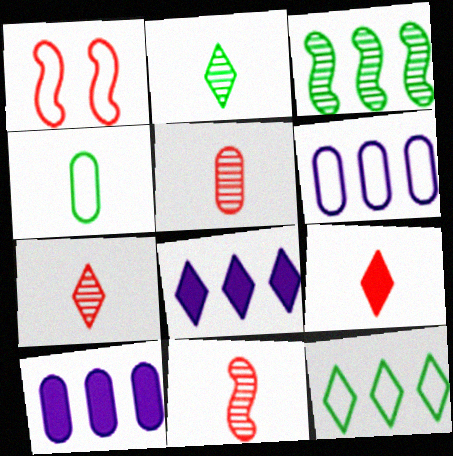[[1, 2, 10], 
[5, 7, 11]]